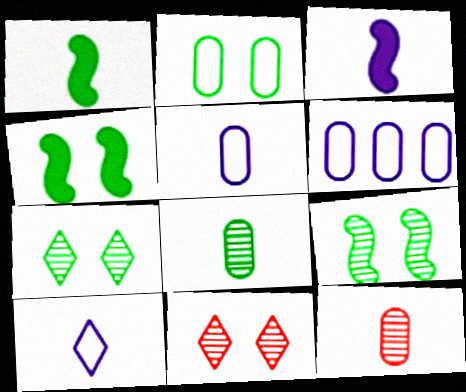[[1, 6, 11], 
[1, 10, 12], 
[2, 4, 7]]